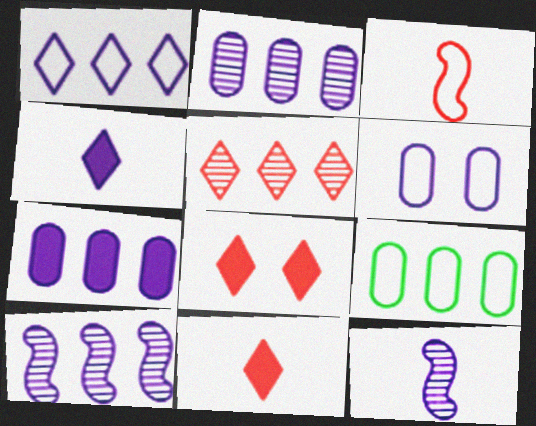[[1, 7, 10], 
[4, 6, 10], 
[8, 9, 12]]